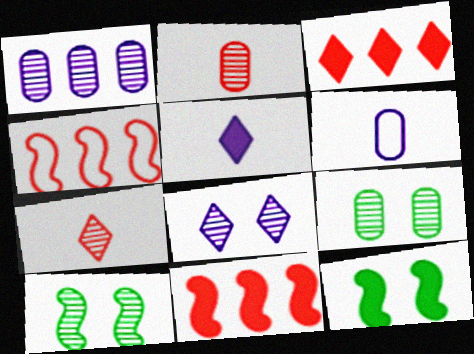[[1, 2, 9], 
[1, 7, 10], 
[3, 6, 10], 
[4, 5, 9]]